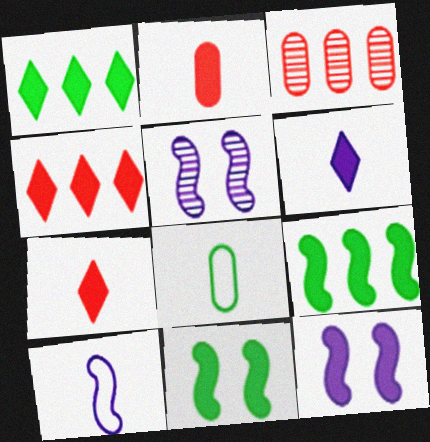[[1, 2, 12], 
[4, 5, 8]]